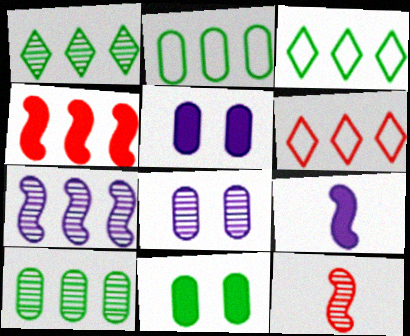[[1, 8, 12], 
[3, 5, 12]]